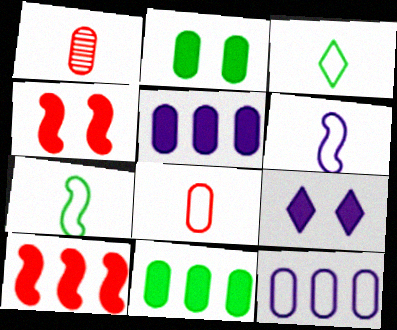[[1, 2, 12], 
[2, 4, 9], 
[3, 6, 8]]